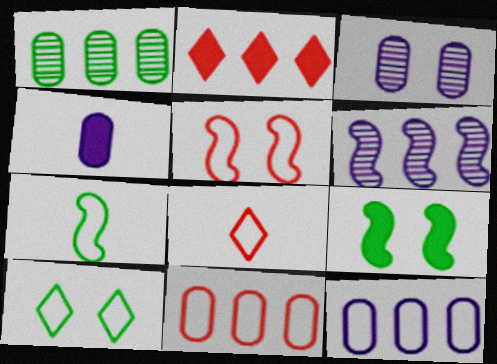[[2, 3, 7], 
[2, 4, 9], 
[3, 4, 12], 
[5, 8, 11]]